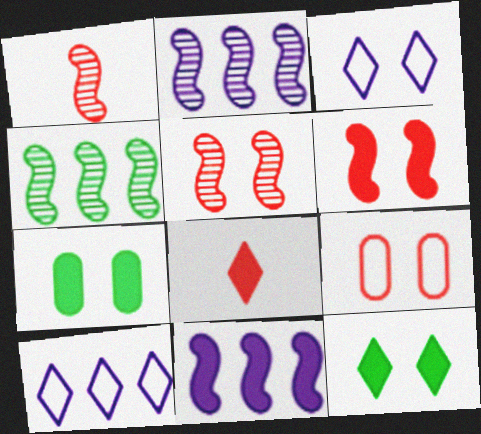[[1, 7, 10], 
[3, 5, 7], 
[7, 8, 11]]